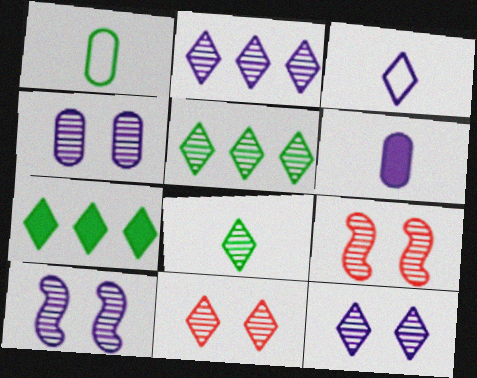[[2, 8, 11], 
[3, 7, 11], 
[4, 10, 12]]